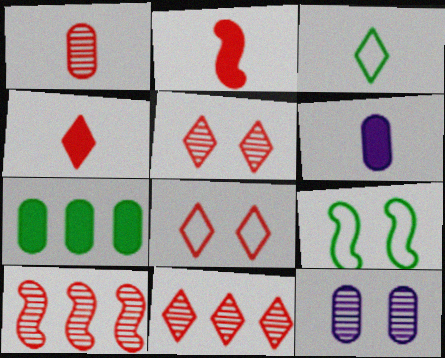[[1, 5, 10], 
[4, 8, 11], 
[6, 9, 11]]